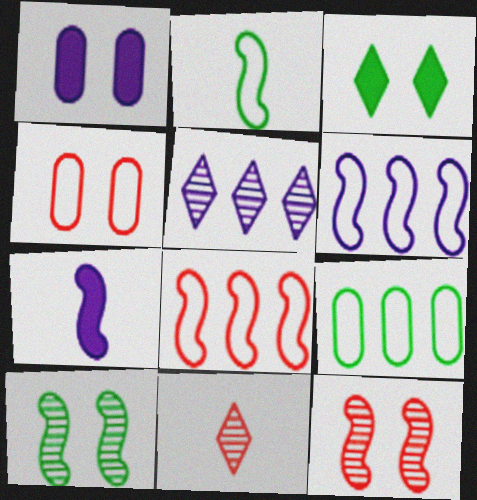[[7, 8, 10]]